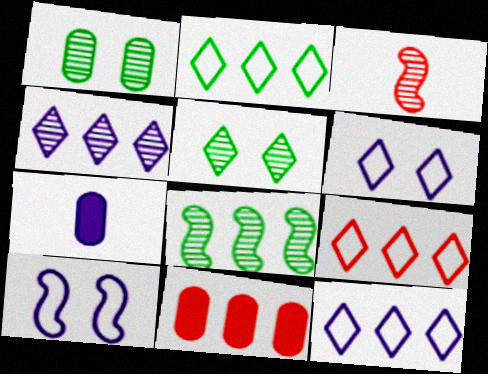[[1, 3, 4], 
[2, 9, 12], 
[4, 7, 10], 
[8, 11, 12]]